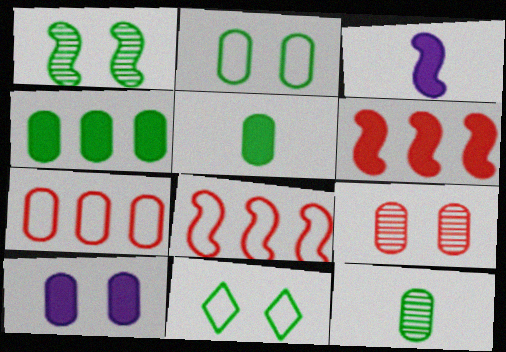[[1, 3, 8], 
[2, 4, 12], 
[2, 9, 10], 
[7, 10, 12]]